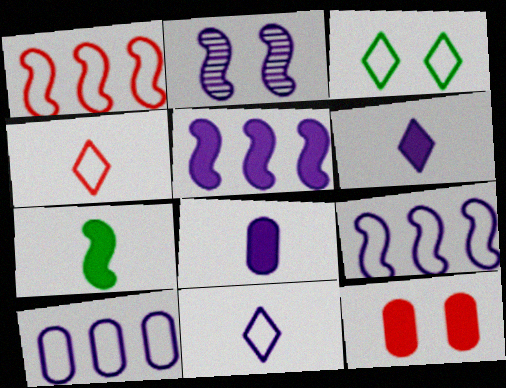[[1, 2, 7], 
[2, 3, 12], 
[2, 6, 10]]